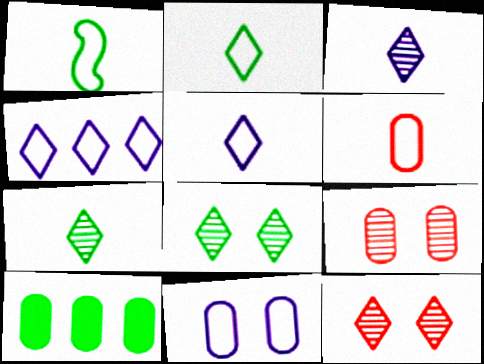[[1, 5, 6], 
[1, 8, 10]]